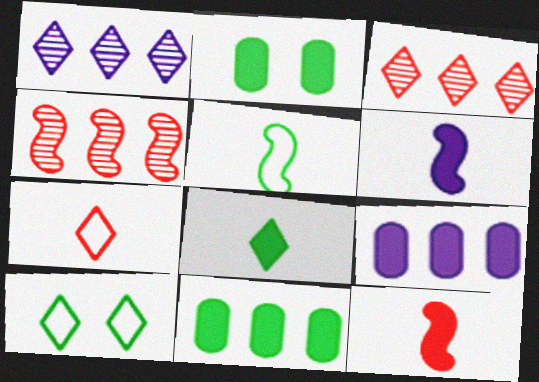[]